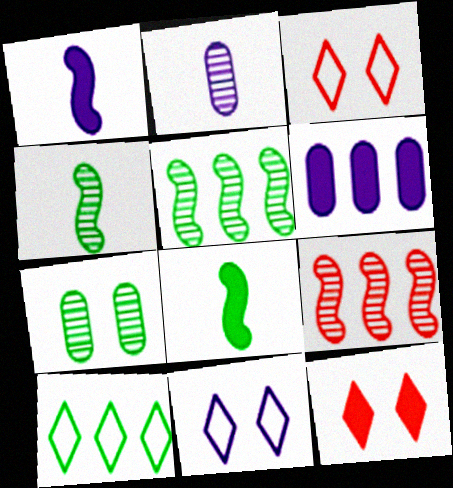[[3, 4, 6], 
[6, 8, 12], 
[6, 9, 10], 
[7, 8, 10]]